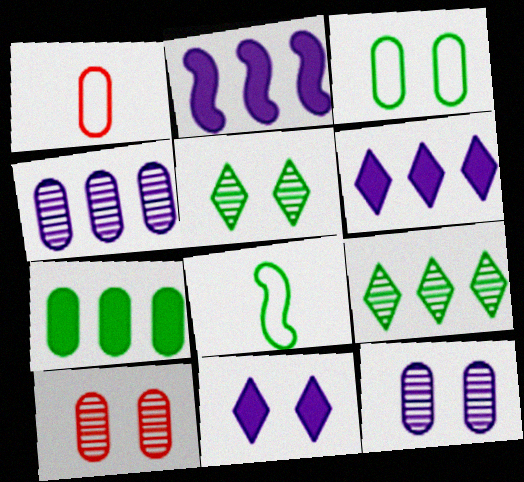[[1, 2, 5], 
[1, 7, 12], 
[5, 7, 8], 
[6, 8, 10]]